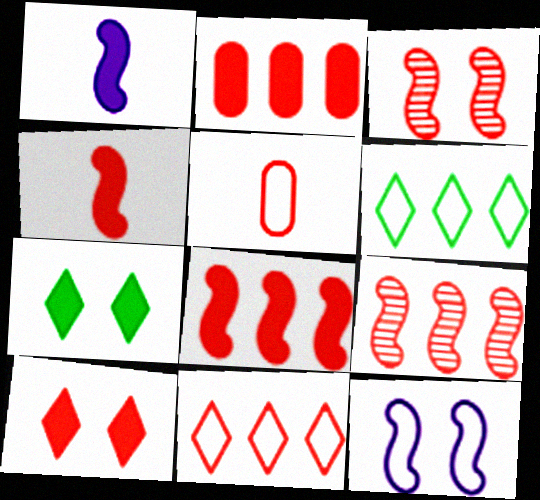[[1, 2, 7], 
[2, 4, 10], 
[2, 9, 11], 
[5, 6, 12], 
[5, 9, 10]]